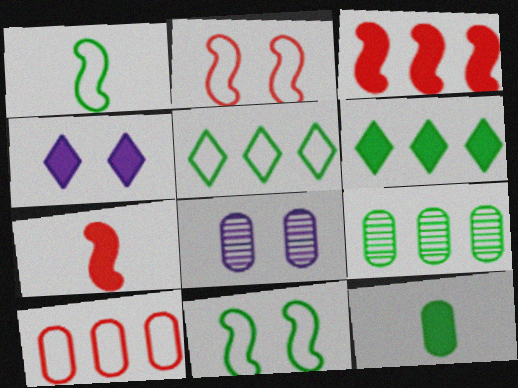[[3, 4, 12], 
[5, 7, 8], 
[8, 10, 12]]